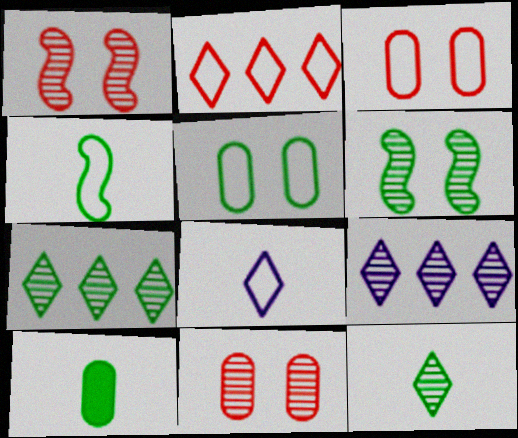[[4, 10, 12]]